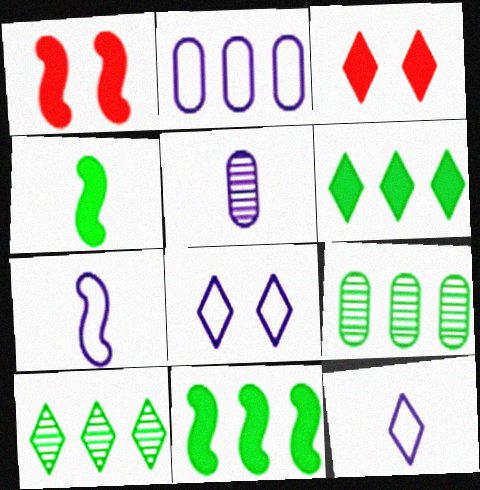[[1, 9, 12], 
[2, 7, 8], 
[3, 7, 9], 
[3, 10, 12]]